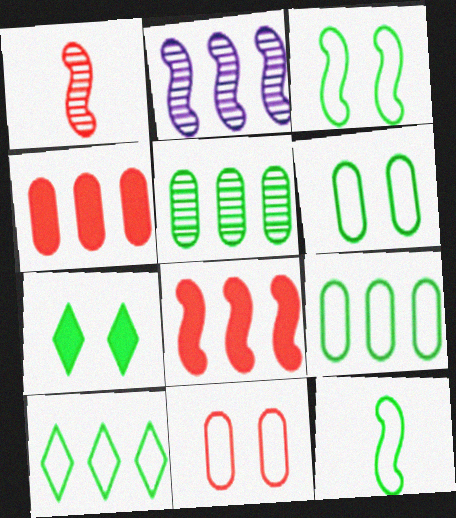[[2, 4, 10], 
[5, 7, 12], 
[6, 10, 12]]